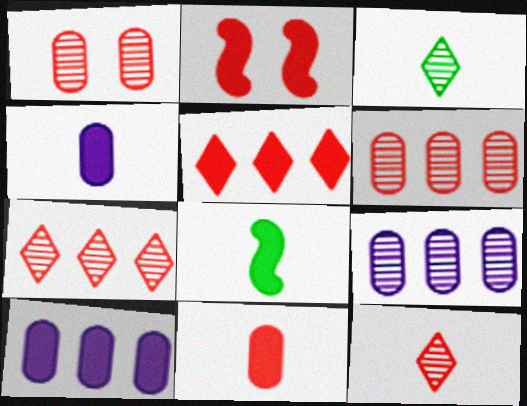[[2, 5, 11]]